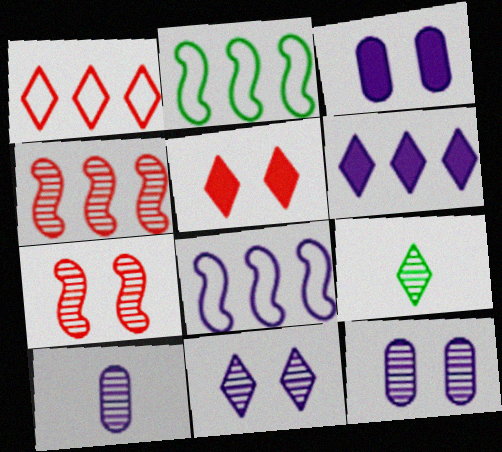[[2, 5, 10], 
[4, 9, 12]]